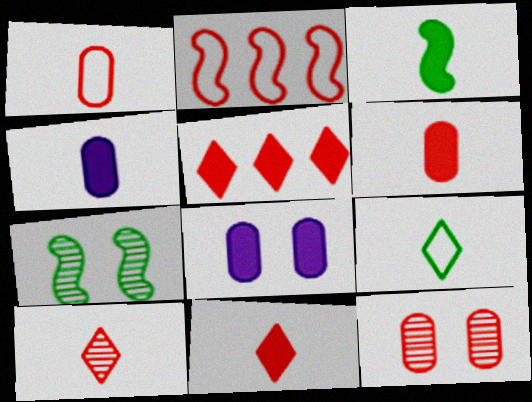[[2, 11, 12], 
[3, 4, 11], 
[3, 5, 8]]